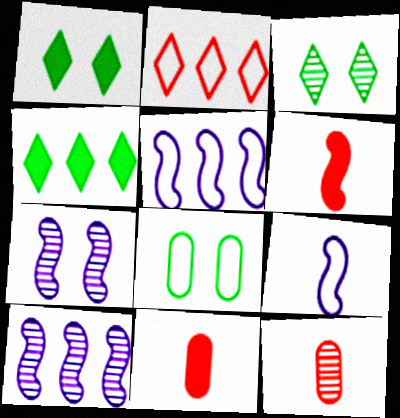[[1, 5, 12], 
[2, 8, 9], 
[3, 5, 11], 
[3, 10, 12]]